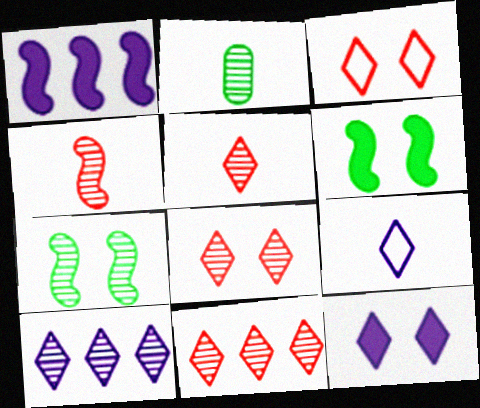[[1, 2, 3], 
[5, 8, 11], 
[9, 10, 12]]